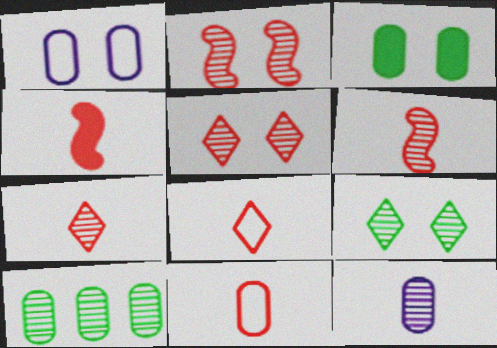[[4, 7, 11]]